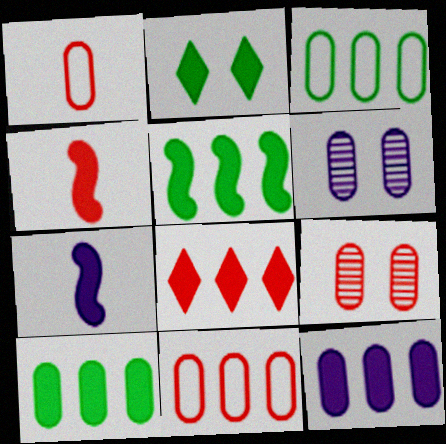[[1, 6, 10], 
[2, 4, 12], 
[5, 8, 12]]